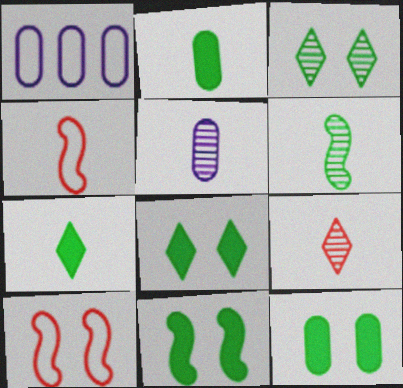[[1, 9, 11], 
[4, 5, 7], 
[5, 6, 9], 
[8, 11, 12]]